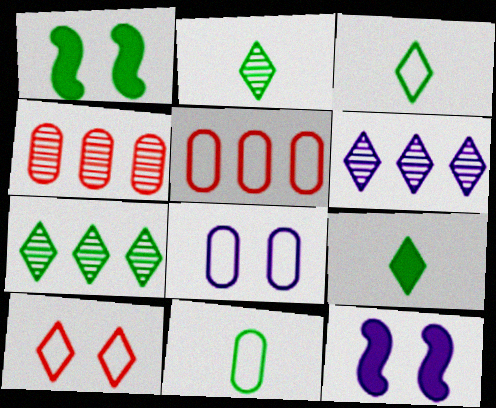[[1, 7, 11], 
[2, 3, 9], 
[2, 5, 12], 
[3, 4, 12], 
[5, 8, 11], 
[6, 9, 10]]